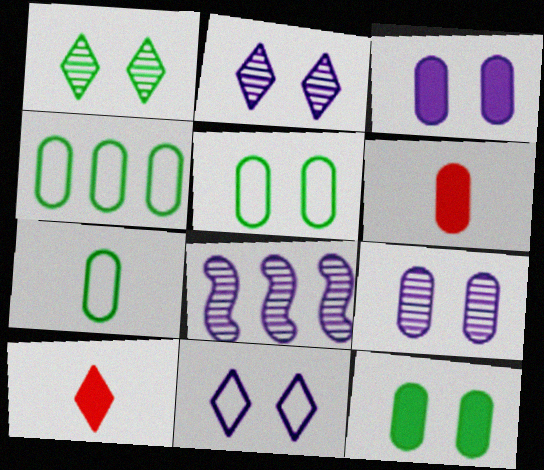[[4, 5, 7], 
[4, 6, 9], 
[5, 8, 10]]